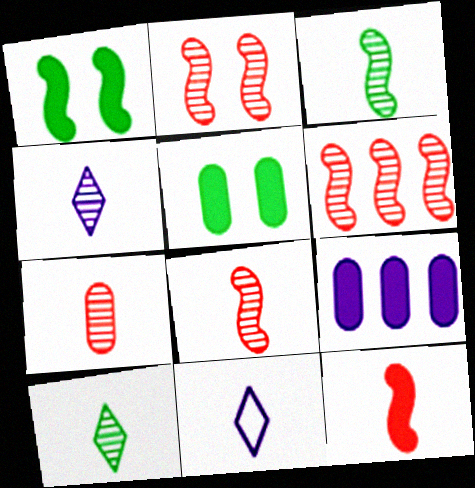[[2, 6, 8], 
[3, 4, 7], 
[5, 6, 11]]